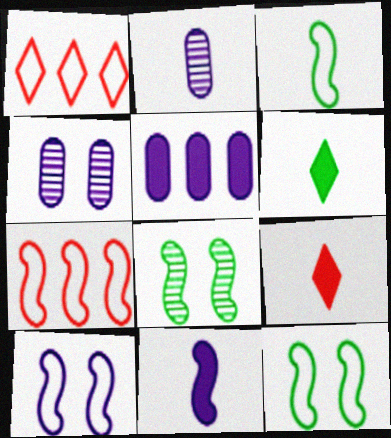[[2, 3, 9], 
[3, 7, 10], 
[4, 6, 7], 
[7, 8, 11]]